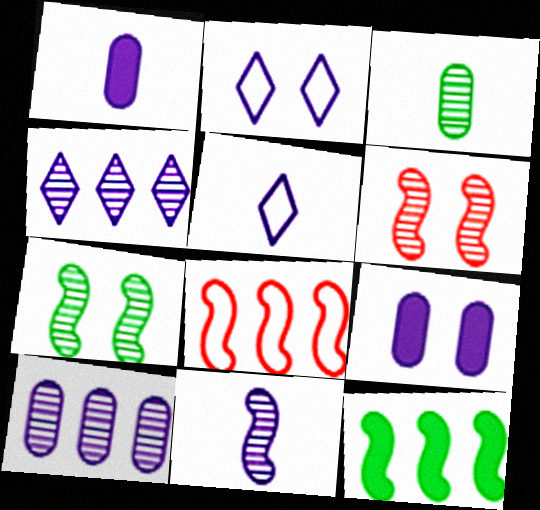[[1, 5, 11], 
[3, 4, 6]]